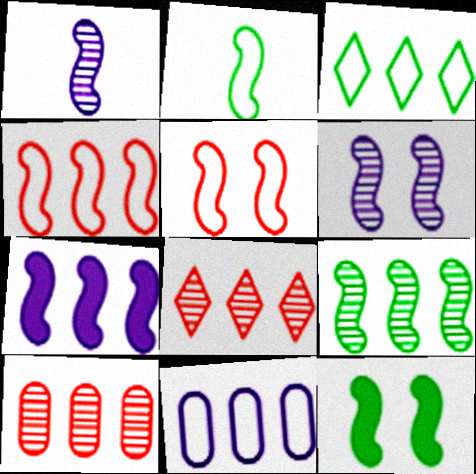[[1, 4, 12], 
[2, 9, 12], 
[3, 4, 11], 
[3, 7, 10], 
[4, 7, 9], 
[5, 6, 12]]